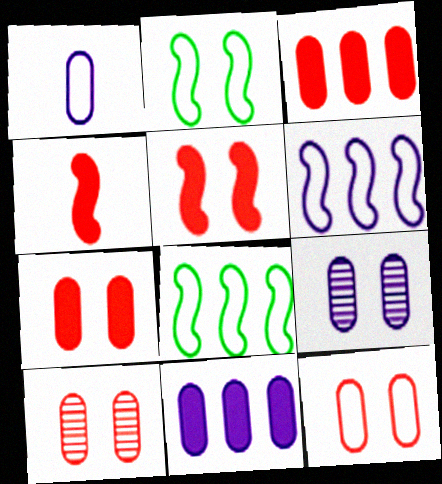[[1, 9, 11], 
[7, 10, 12]]